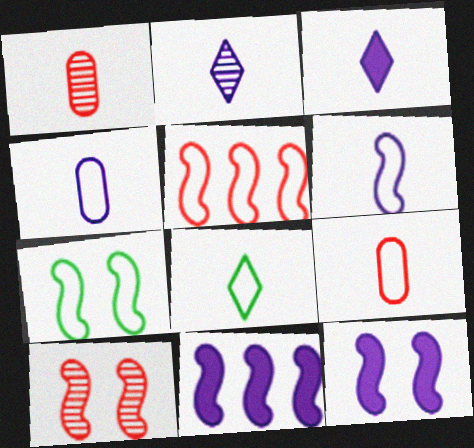[[5, 6, 7], 
[6, 8, 9], 
[7, 10, 12]]